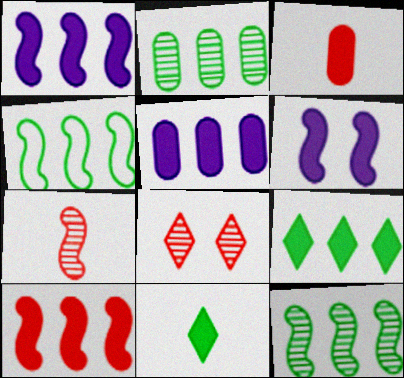[[2, 4, 9], 
[3, 6, 9], 
[4, 6, 7], 
[5, 9, 10]]